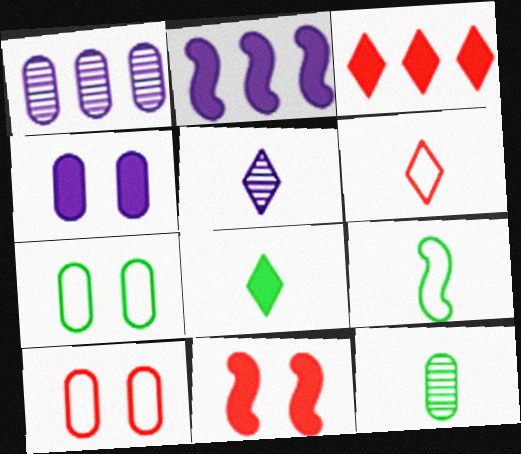[[5, 6, 8], 
[8, 9, 12]]